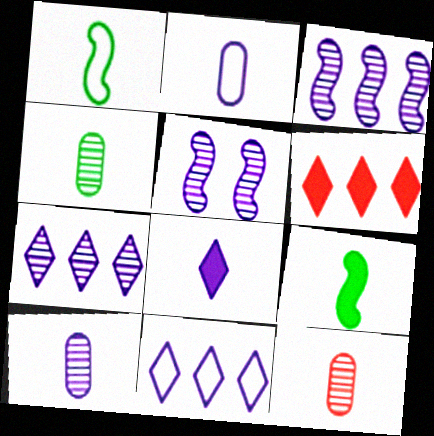[[1, 8, 12], 
[4, 10, 12], 
[5, 7, 10]]